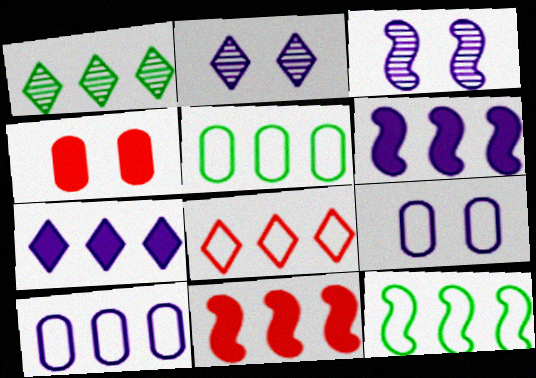[[1, 7, 8], 
[1, 10, 11], 
[8, 10, 12]]